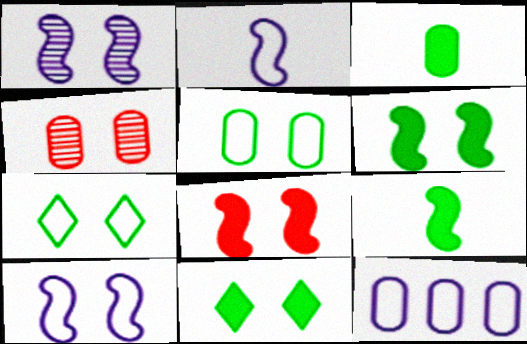[[3, 4, 12], 
[4, 10, 11]]